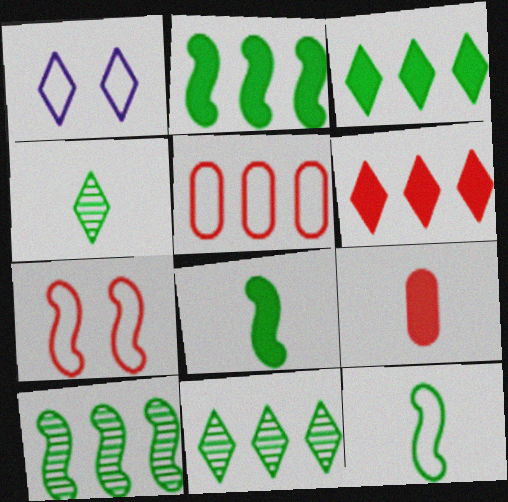[[1, 4, 6], 
[1, 5, 12], 
[1, 9, 10]]